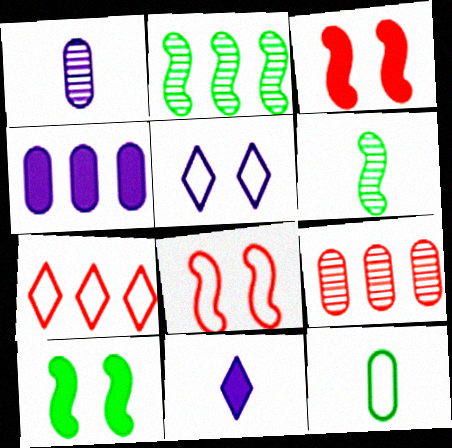[[1, 7, 10], 
[2, 4, 7]]